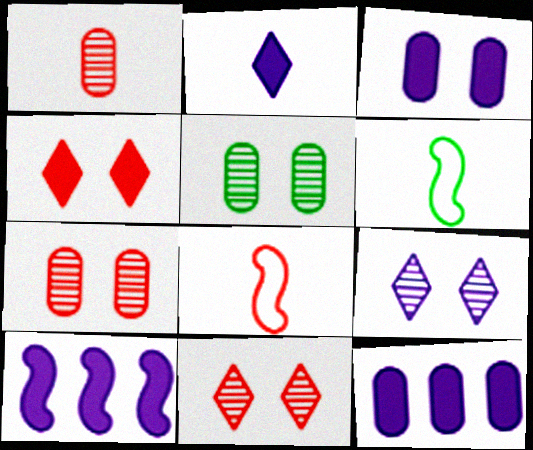[[1, 2, 6], 
[2, 3, 10], 
[6, 11, 12]]